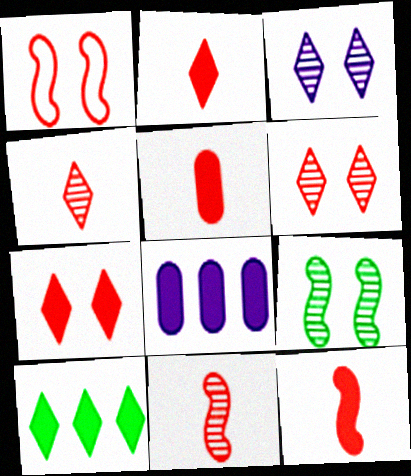[[2, 5, 12]]